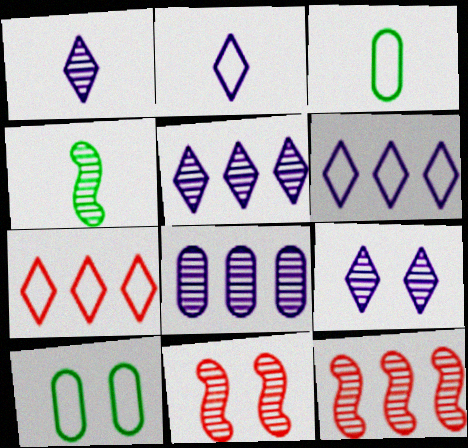[[1, 5, 9]]